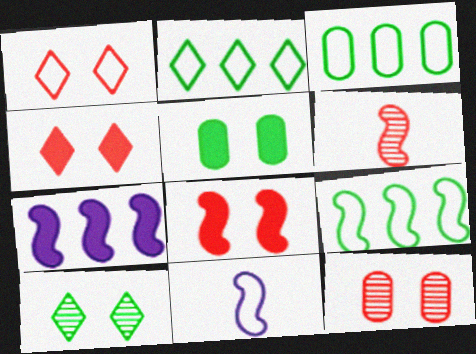[[1, 3, 11], 
[1, 8, 12], 
[2, 3, 9]]